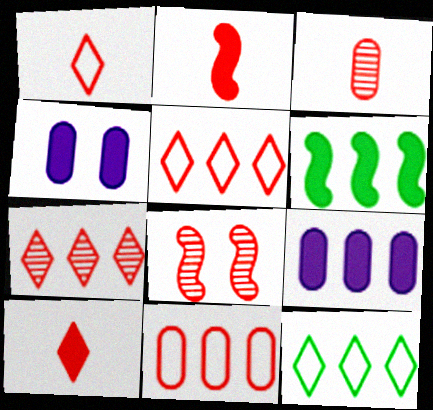[[1, 2, 3], 
[3, 7, 8], 
[4, 6, 10], 
[8, 10, 11]]